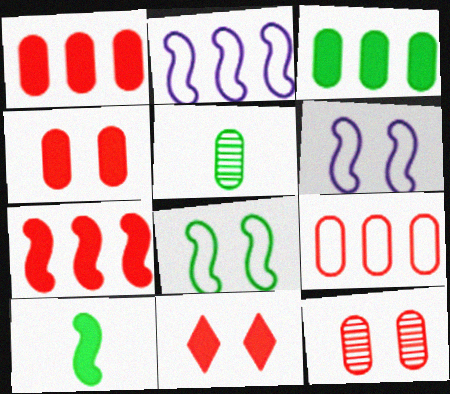[[2, 5, 11]]